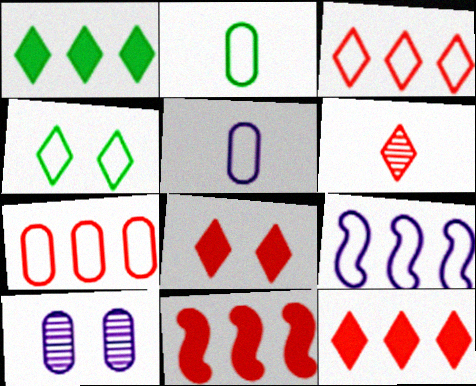[[3, 6, 8]]